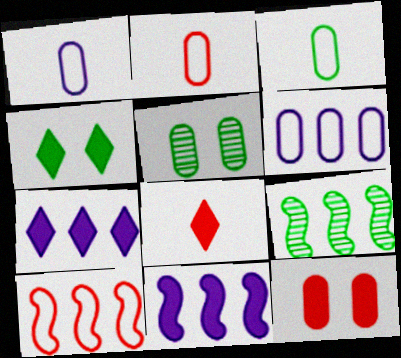[[1, 2, 3], 
[3, 4, 9], 
[4, 7, 8], 
[9, 10, 11]]